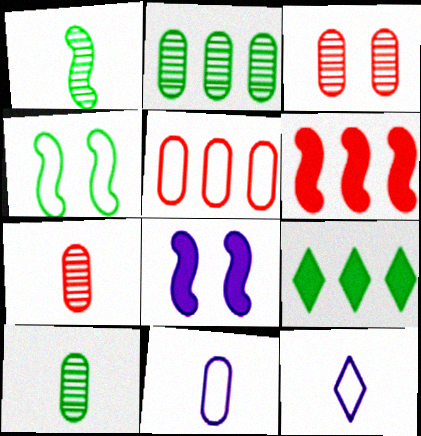[[4, 5, 12], 
[4, 9, 10]]